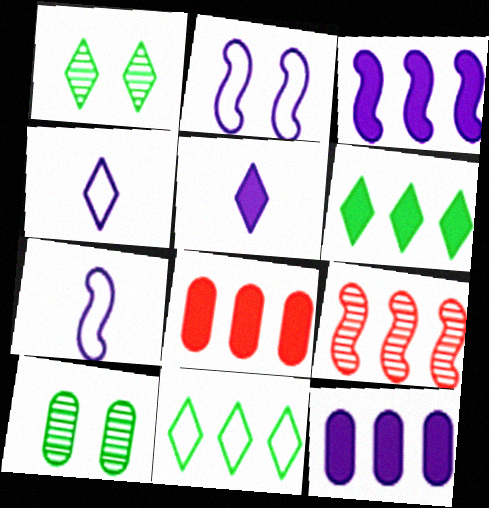[[1, 7, 8], 
[3, 6, 8], 
[9, 11, 12]]